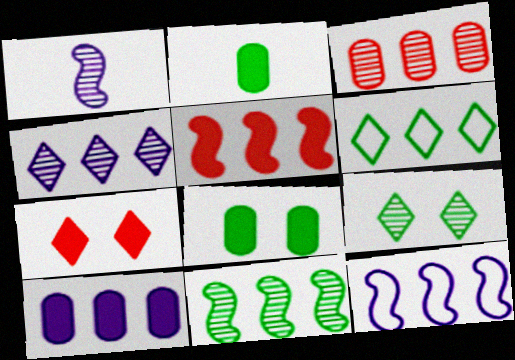[[1, 3, 9], 
[3, 4, 11], 
[4, 10, 12], 
[5, 11, 12]]